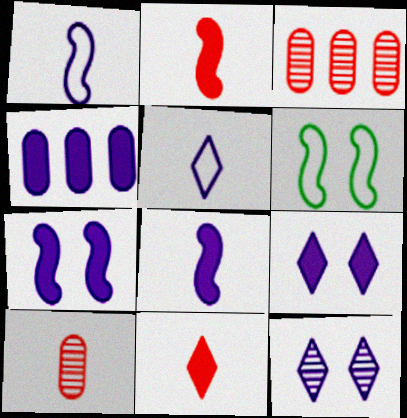[[1, 4, 12], 
[4, 8, 9]]